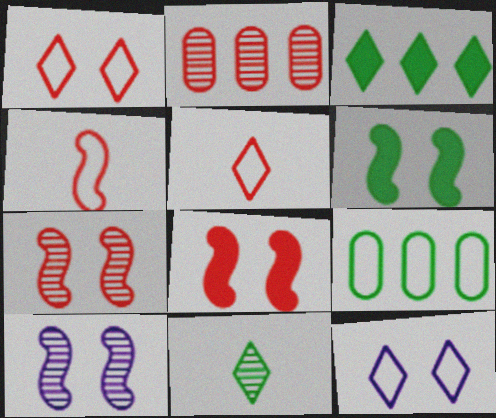[[2, 5, 8], 
[2, 10, 11], 
[4, 9, 12], 
[6, 9, 11]]